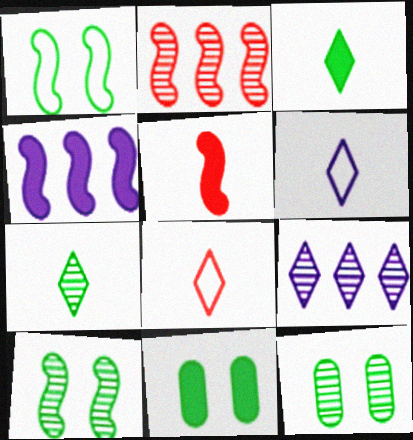[[2, 6, 11], 
[4, 8, 12]]